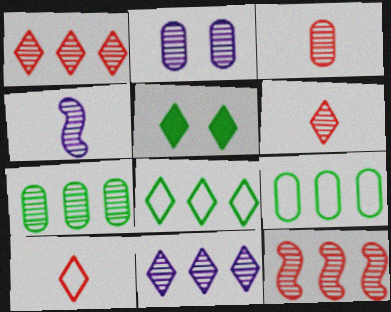[[2, 3, 7], 
[2, 4, 11], 
[5, 10, 11], 
[7, 11, 12]]